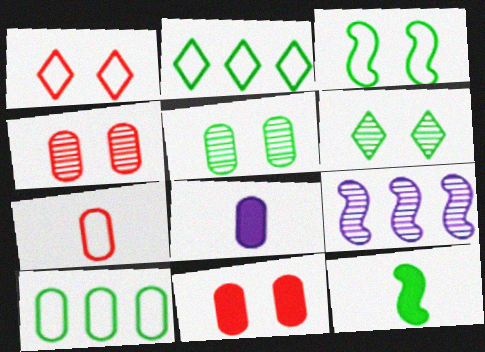[[2, 5, 12], 
[4, 8, 10], 
[6, 10, 12]]